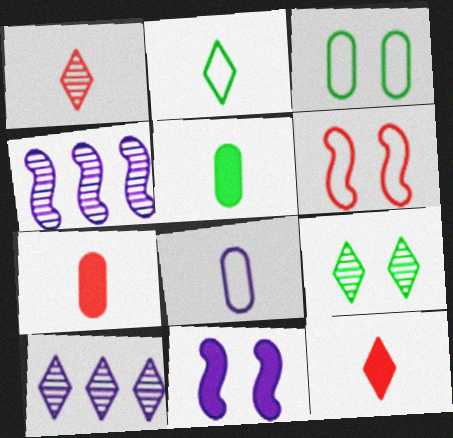[[1, 9, 10], 
[3, 4, 12], 
[5, 6, 10], 
[8, 10, 11]]